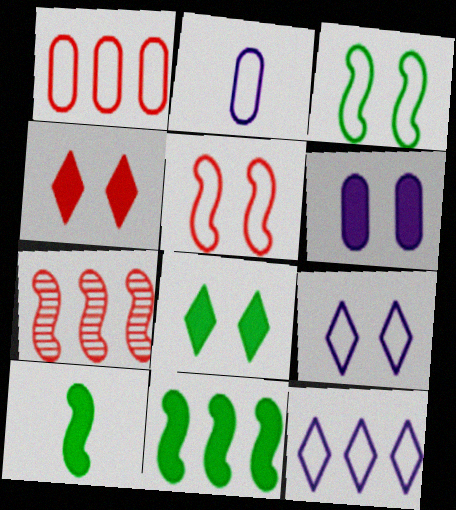[[2, 7, 8]]